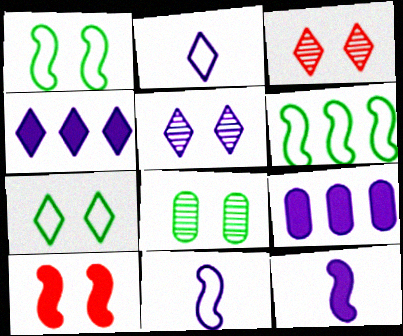[[2, 4, 5], 
[5, 9, 11]]